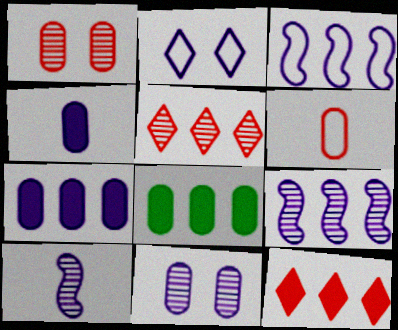[[2, 4, 9], 
[2, 7, 10], 
[3, 5, 8], 
[6, 8, 11]]